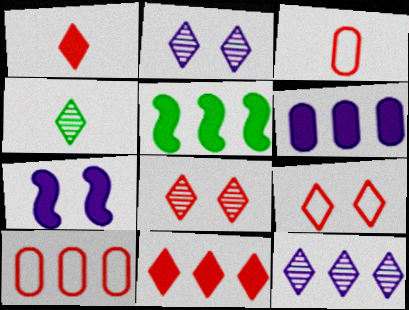[[2, 3, 5], 
[4, 7, 10], 
[4, 8, 12], 
[5, 6, 11], 
[5, 10, 12]]